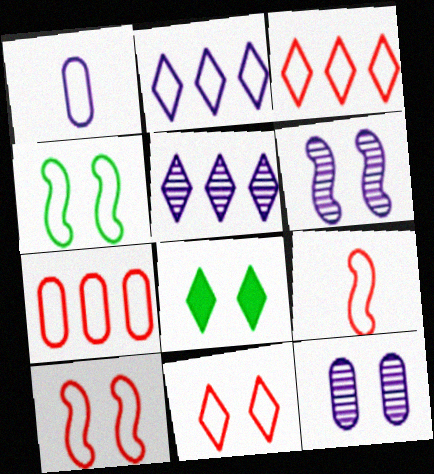[[1, 3, 4], 
[7, 9, 11], 
[8, 10, 12]]